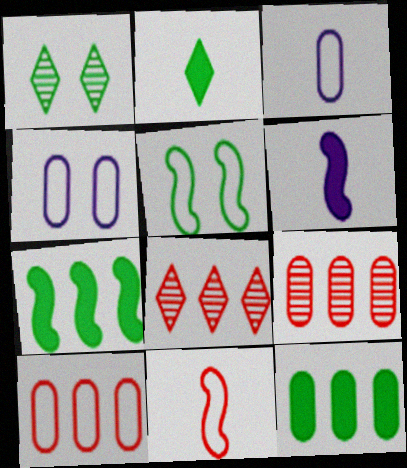[[1, 6, 10]]